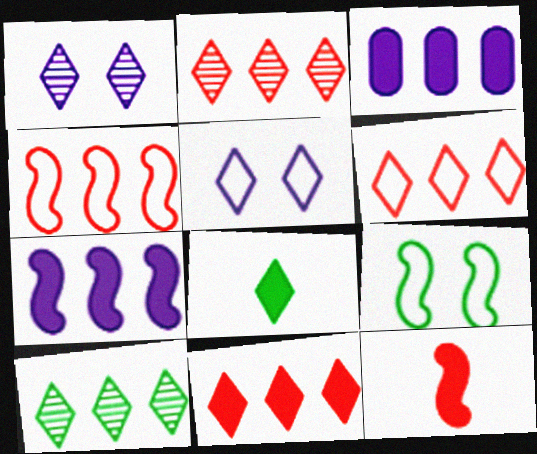[[1, 6, 8], 
[2, 5, 8], 
[2, 6, 11], 
[3, 4, 10]]